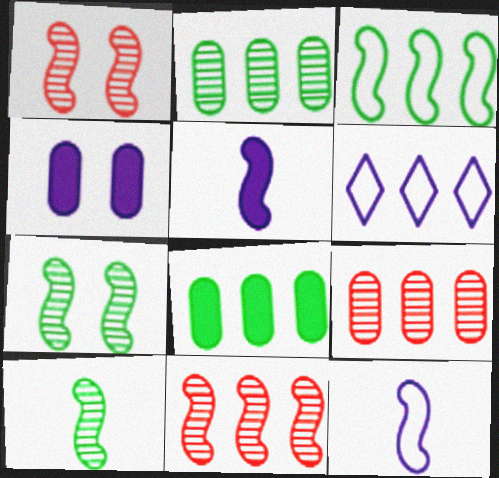[[1, 3, 5], 
[6, 8, 11]]